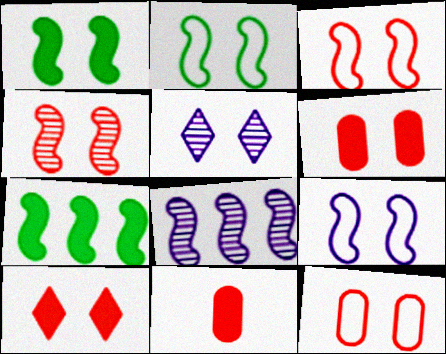[[1, 4, 9], 
[1, 5, 12], 
[2, 3, 9], 
[2, 5, 6], 
[4, 10, 12]]